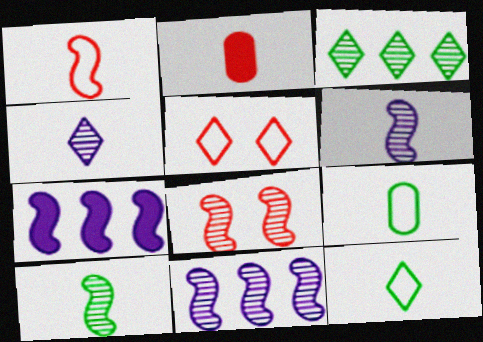[[2, 6, 12], 
[8, 10, 11]]